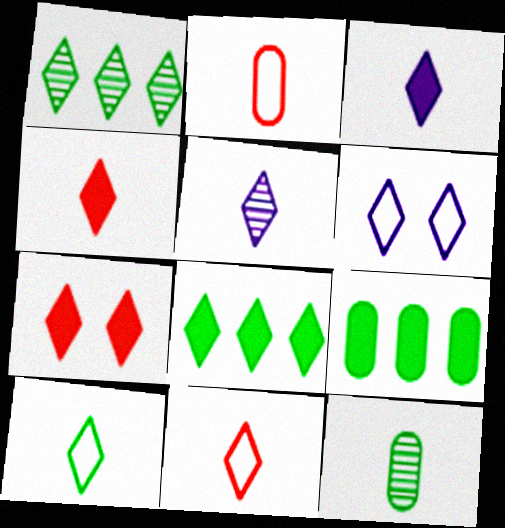[[1, 4, 6], 
[3, 7, 8], 
[4, 5, 10]]